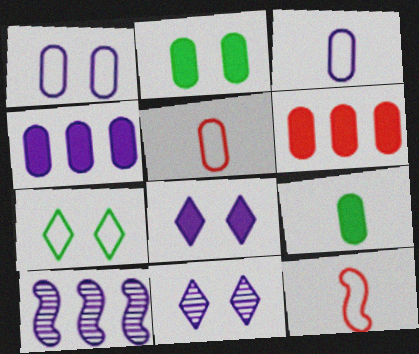[[3, 8, 10]]